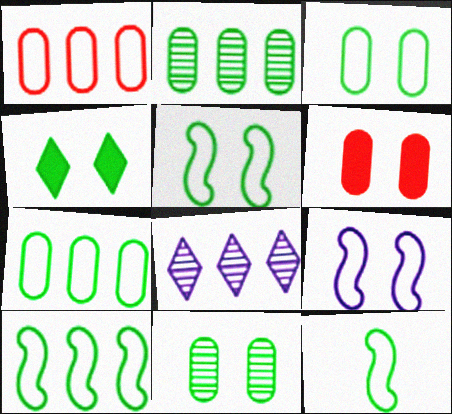[[2, 4, 12], 
[4, 5, 11], 
[5, 10, 12], 
[6, 8, 12]]